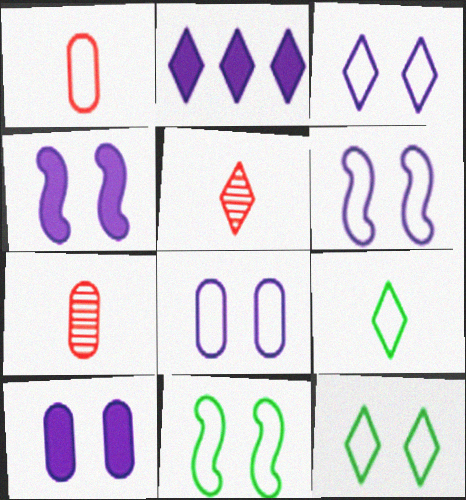[[2, 5, 12], 
[2, 7, 11], 
[3, 6, 8]]